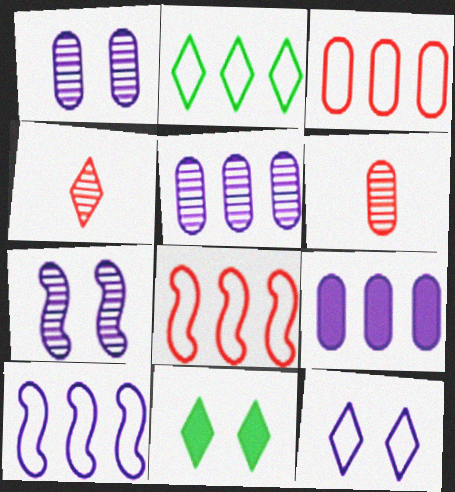[[2, 3, 10], 
[6, 10, 11]]